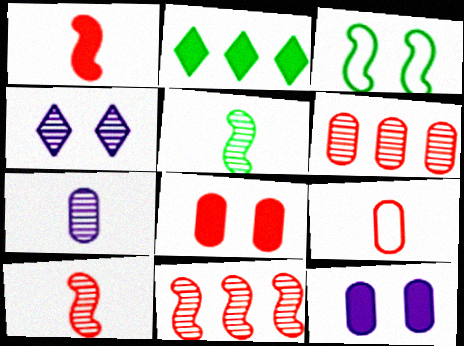[[1, 2, 12], 
[3, 4, 8], 
[4, 5, 6], 
[6, 8, 9]]